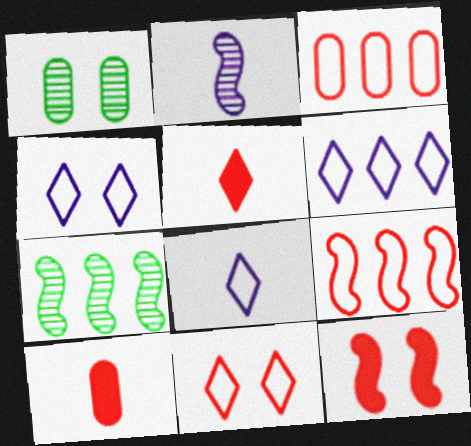[[1, 4, 12], 
[4, 6, 8], 
[4, 7, 10]]